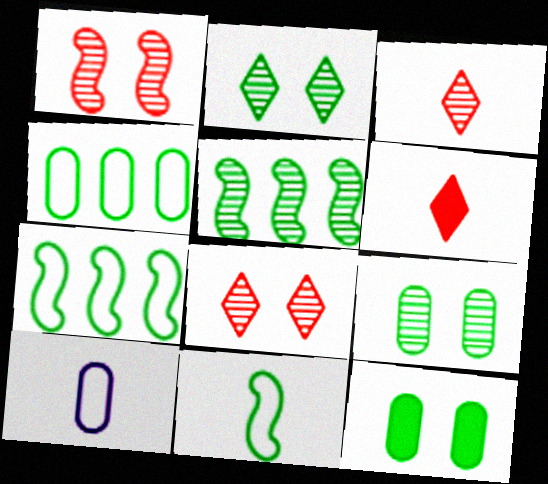[]